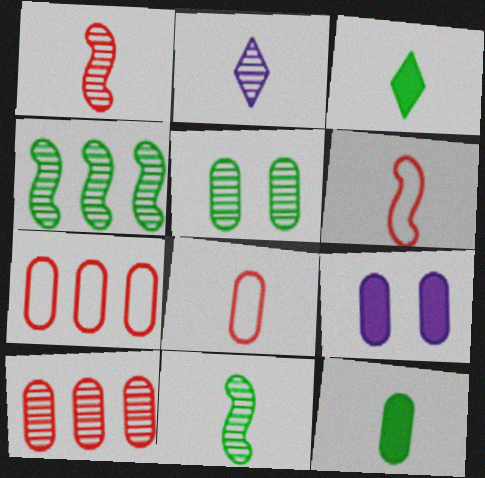[[2, 6, 12]]